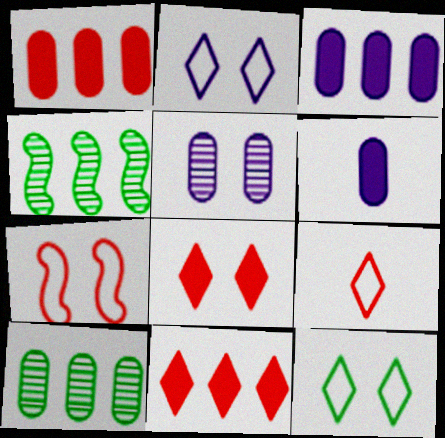[]